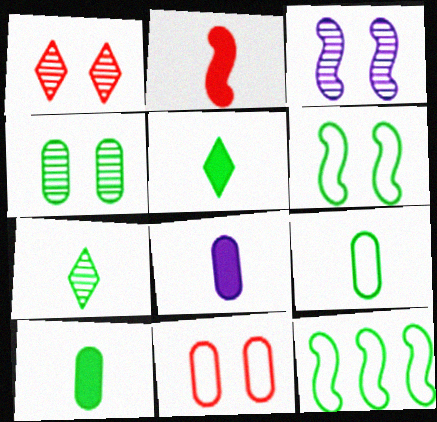[[1, 3, 4], 
[1, 8, 12], 
[2, 3, 12], 
[2, 5, 8], 
[4, 5, 12]]